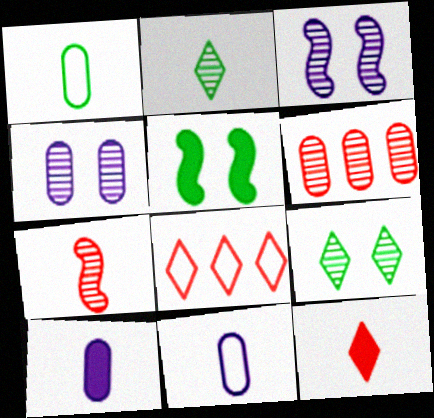[[2, 3, 6]]